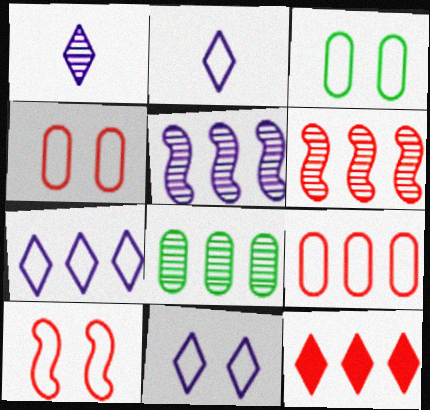[[2, 7, 11], 
[3, 10, 11], 
[6, 9, 12]]